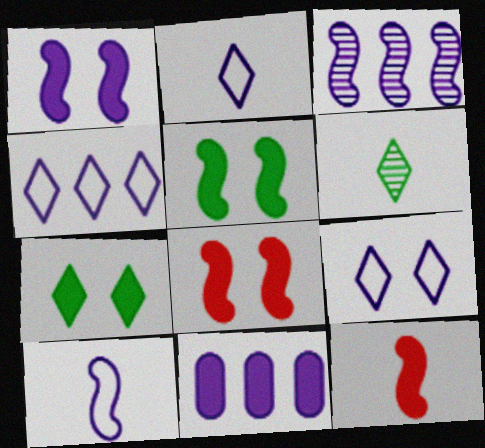[[1, 3, 10], 
[1, 5, 8], 
[2, 4, 9], 
[3, 4, 11], 
[7, 11, 12]]